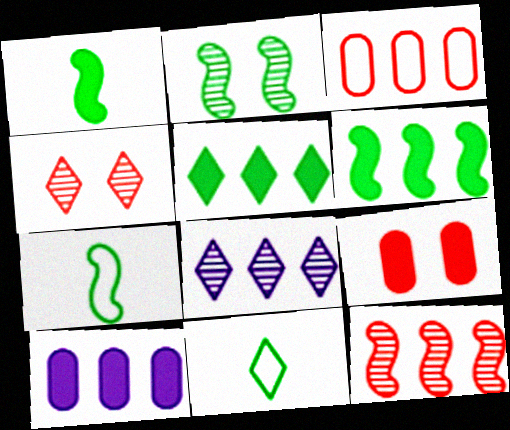[[2, 6, 7], 
[3, 6, 8], 
[4, 7, 10], 
[7, 8, 9]]